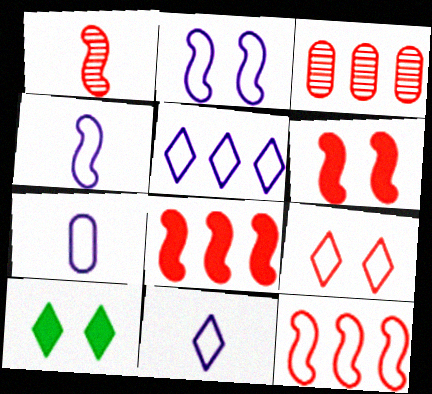[[1, 6, 12], 
[2, 5, 7], 
[3, 4, 10], 
[4, 7, 11]]